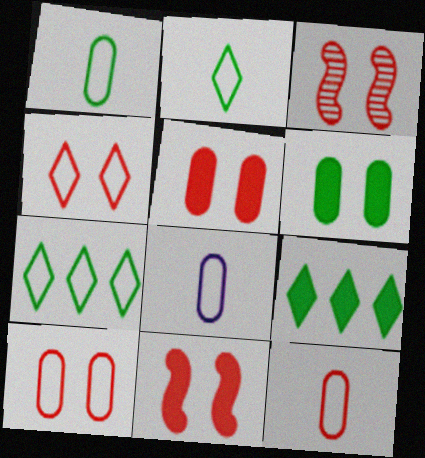[[1, 8, 12], 
[3, 4, 5], 
[3, 8, 9]]